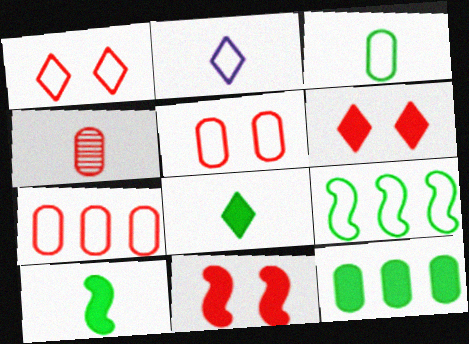[[2, 4, 10], 
[2, 5, 9]]